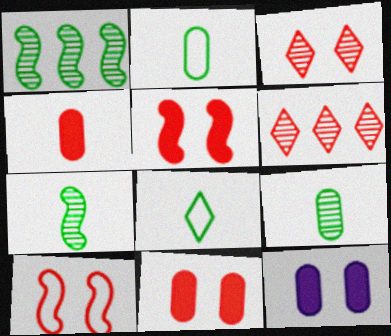[[3, 10, 11], 
[4, 6, 10]]